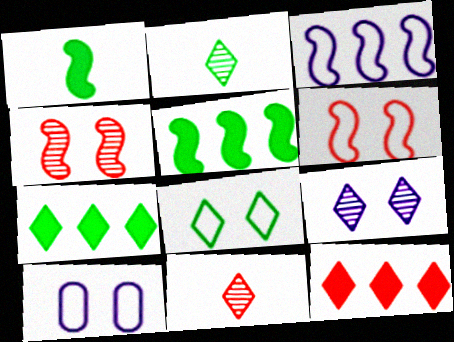[[1, 3, 4], 
[2, 7, 8], 
[5, 10, 11], 
[6, 8, 10]]